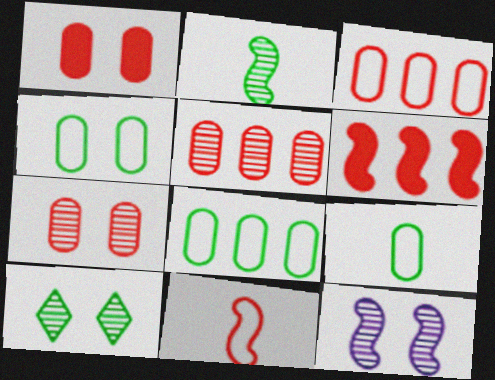[[4, 8, 9], 
[7, 10, 12]]